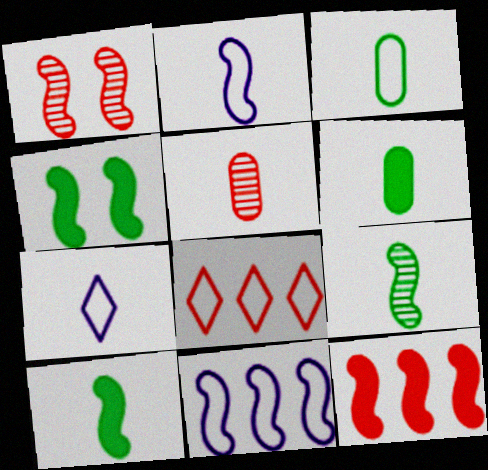[[1, 10, 11], 
[5, 7, 10]]